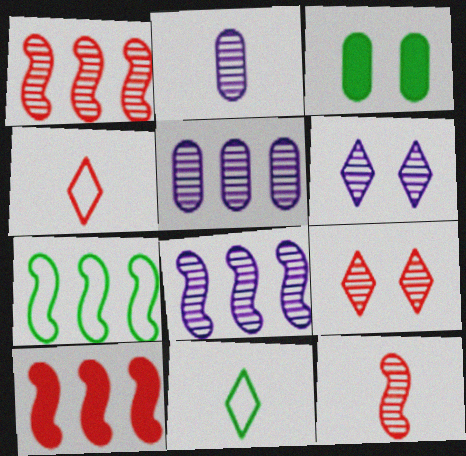[[2, 6, 8], 
[3, 4, 8], 
[7, 8, 10]]